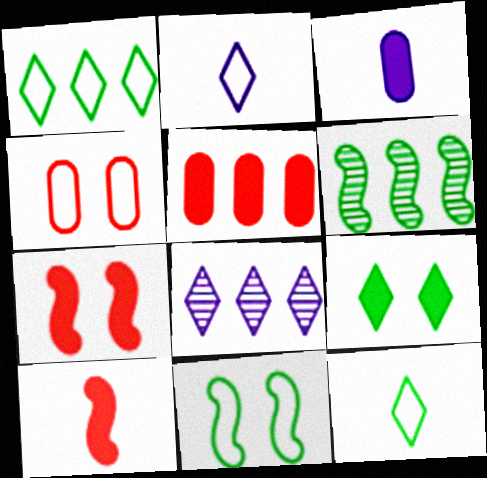[]